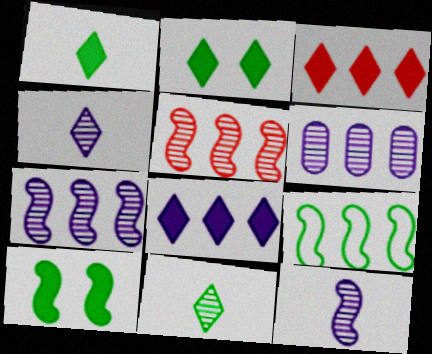[[3, 6, 9]]